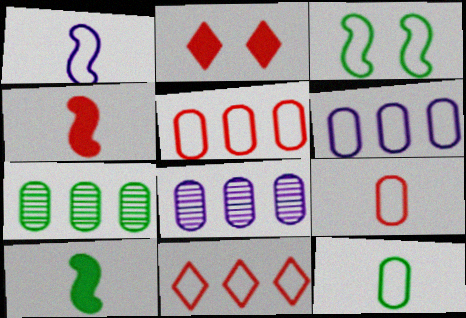[[1, 2, 7]]